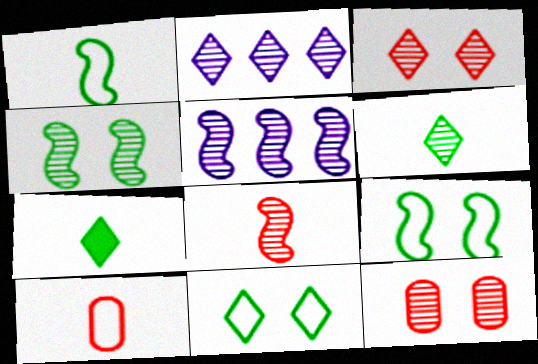[[2, 3, 6], 
[4, 5, 8], 
[5, 6, 12]]